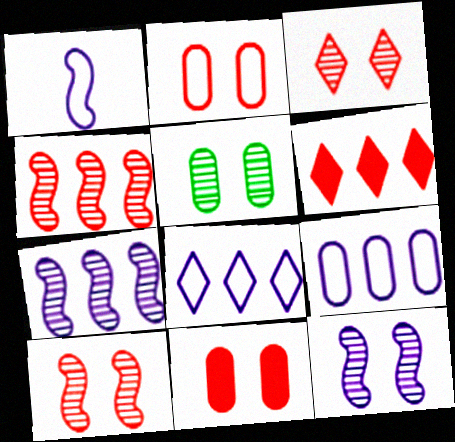[[1, 5, 6], 
[3, 5, 12]]